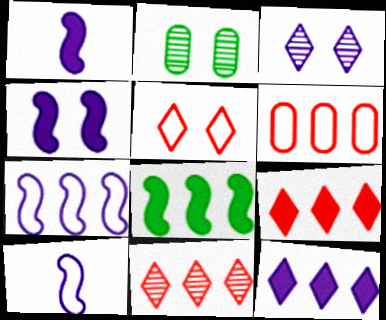[[2, 4, 5], 
[2, 9, 10]]